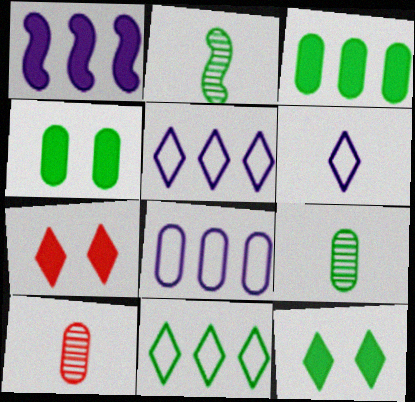[[2, 4, 11], 
[2, 7, 8], 
[4, 8, 10]]